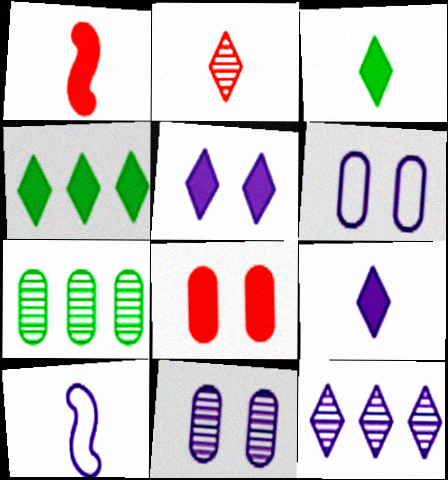[]